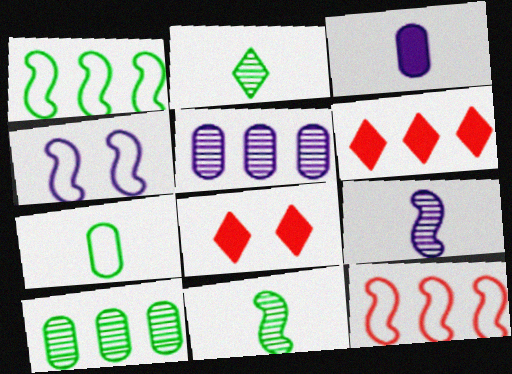[[1, 5, 6]]